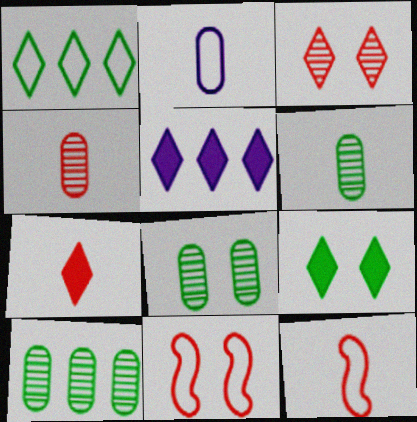[[1, 2, 11], 
[4, 7, 12], 
[5, 6, 11], 
[5, 7, 9], 
[5, 8, 12], 
[6, 8, 10]]